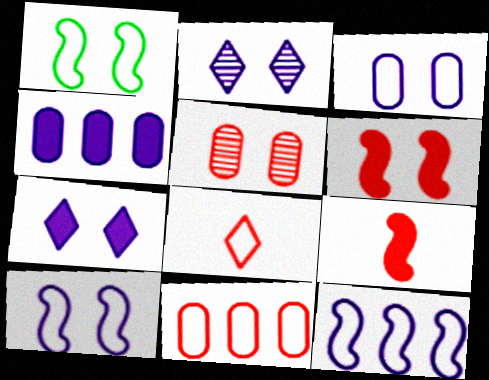[[1, 5, 7]]